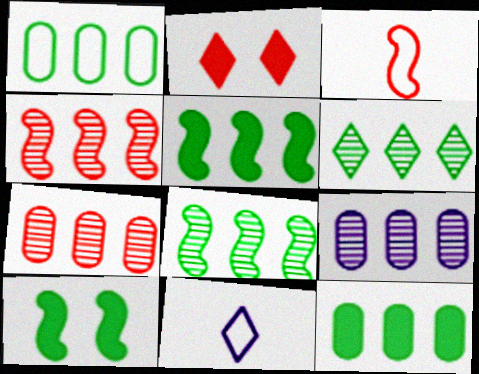[[1, 5, 6], 
[2, 3, 7], 
[2, 6, 11], 
[4, 6, 9], 
[7, 10, 11]]